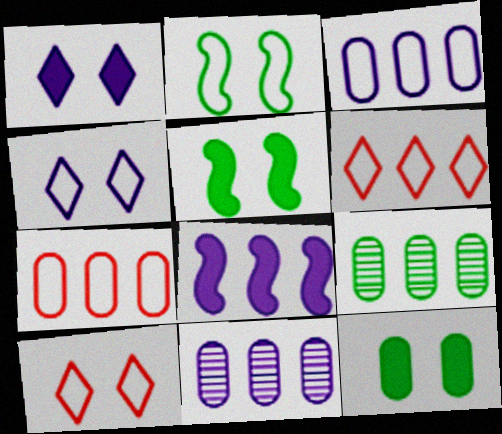[[6, 8, 9]]